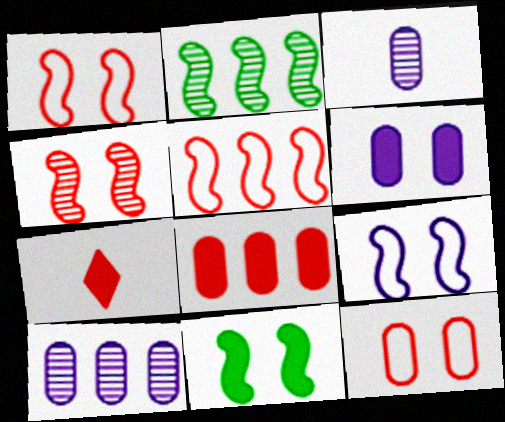[[4, 9, 11]]